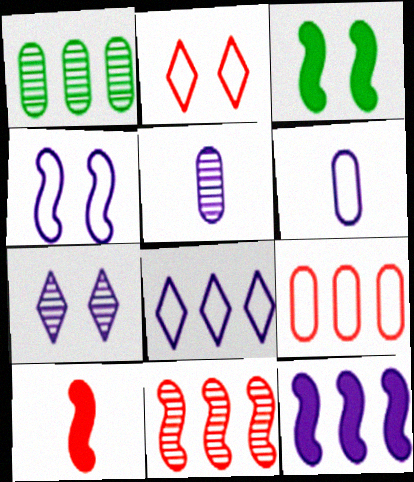[[3, 10, 12], 
[4, 6, 8], 
[6, 7, 12]]